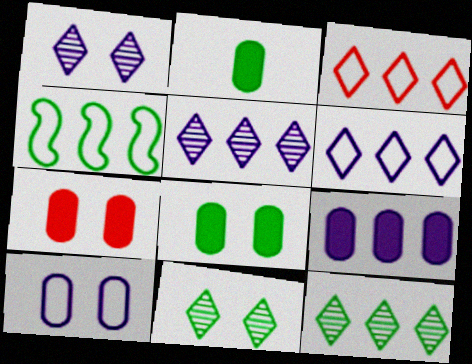[[2, 4, 11], 
[2, 7, 9]]